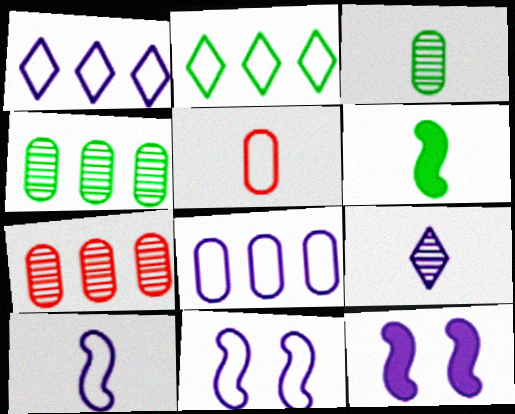[[2, 5, 11], 
[5, 6, 9], 
[8, 9, 12]]